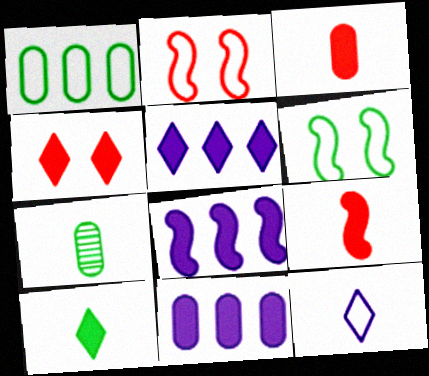[[1, 2, 12], 
[2, 5, 7], 
[4, 5, 10], 
[5, 8, 11], 
[7, 9, 12]]